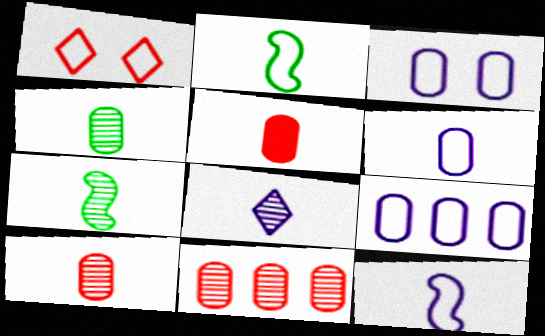[[1, 2, 9], 
[2, 5, 8], 
[3, 6, 9], 
[4, 5, 6], 
[7, 8, 10]]